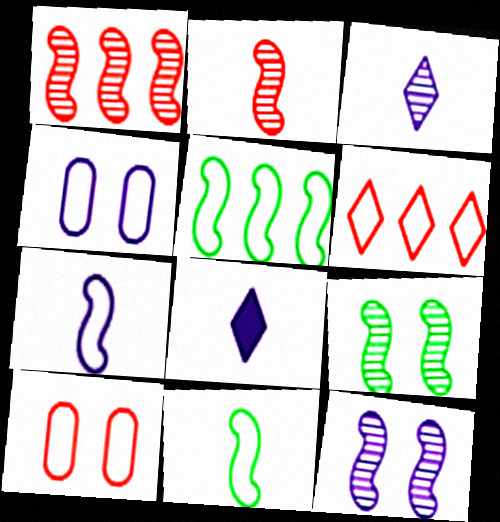[[4, 6, 11]]